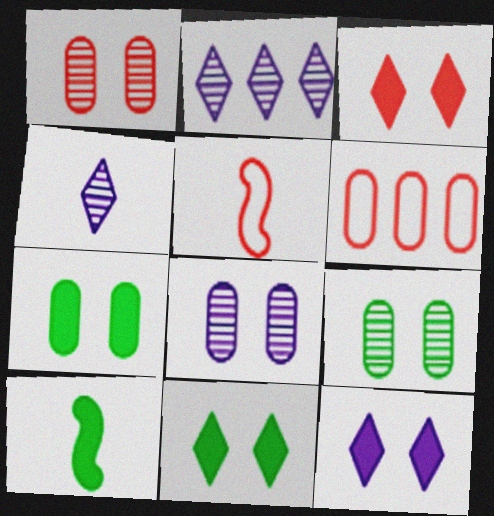[[1, 8, 9], 
[2, 5, 7], 
[3, 11, 12]]